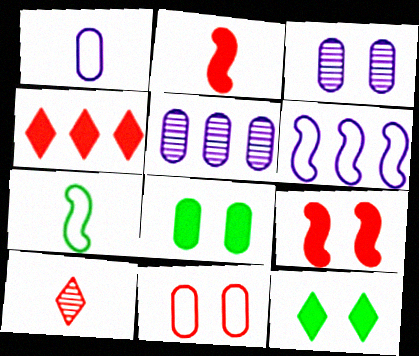[[3, 4, 7], 
[3, 8, 11], 
[6, 8, 10]]